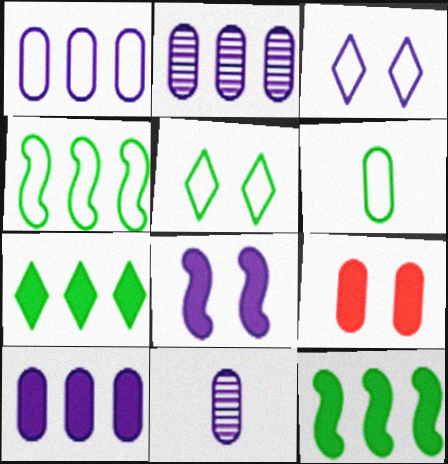[[1, 2, 10], 
[2, 6, 9], 
[4, 5, 6]]